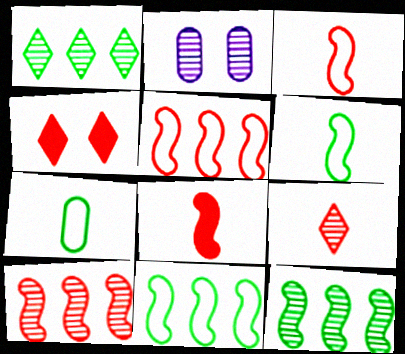[[2, 9, 12]]